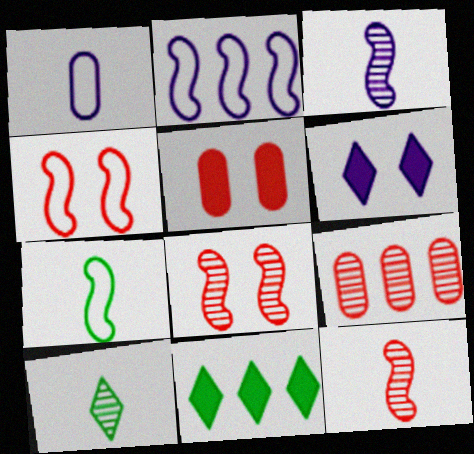[[1, 8, 11], 
[2, 4, 7], 
[2, 5, 10], 
[2, 9, 11], 
[6, 7, 9]]